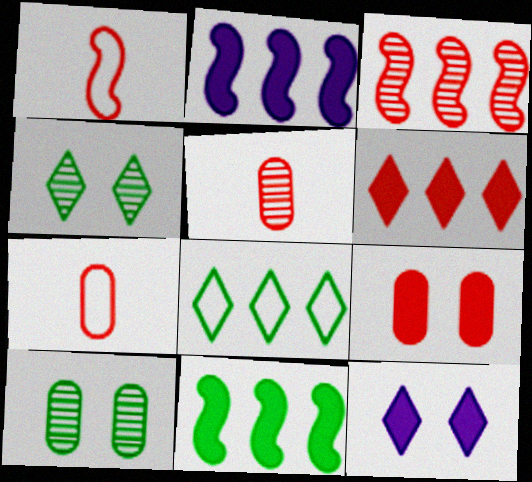[[2, 4, 7]]